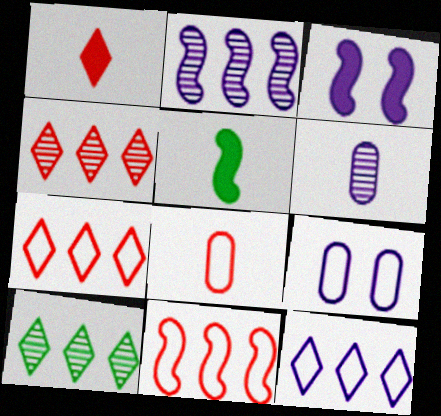[[3, 6, 12], 
[3, 8, 10], 
[4, 5, 9]]